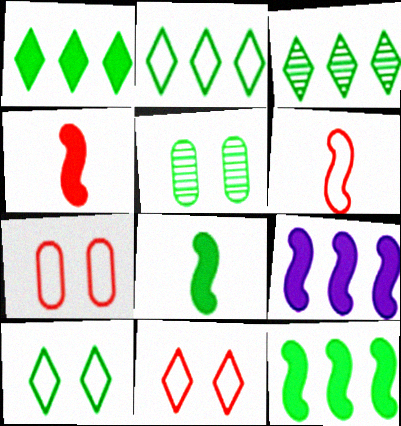[[1, 2, 3], 
[2, 5, 8]]